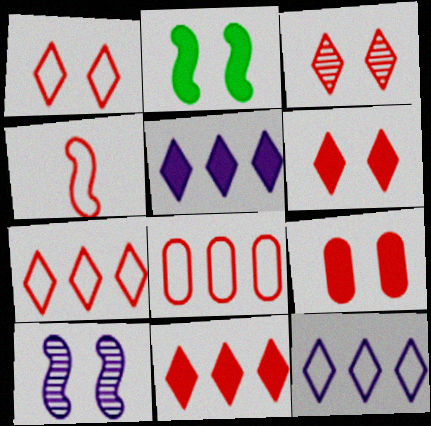[[1, 3, 6], 
[1, 4, 8]]